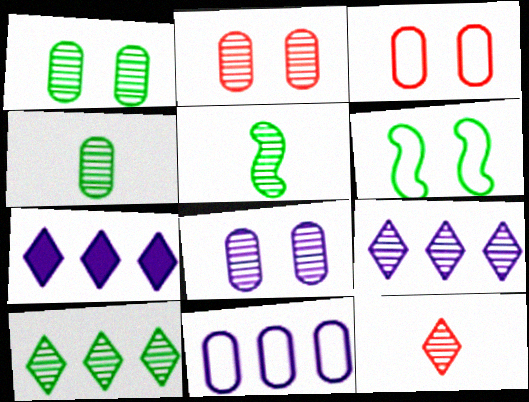[[1, 2, 8], 
[1, 5, 10], 
[2, 5, 9], 
[3, 5, 7]]